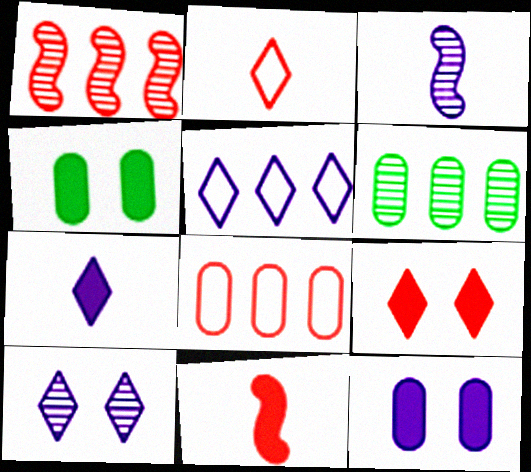[[3, 5, 12], 
[5, 7, 10]]